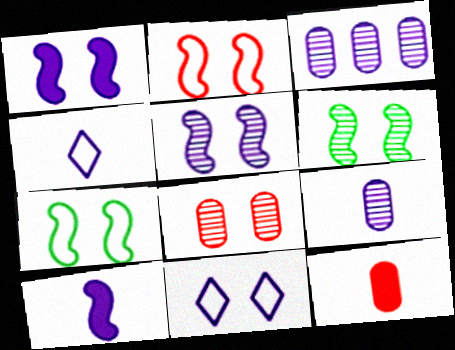[[1, 2, 6], 
[1, 3, 4], 
[3, 10, 11], 
[4, 9, 10]]